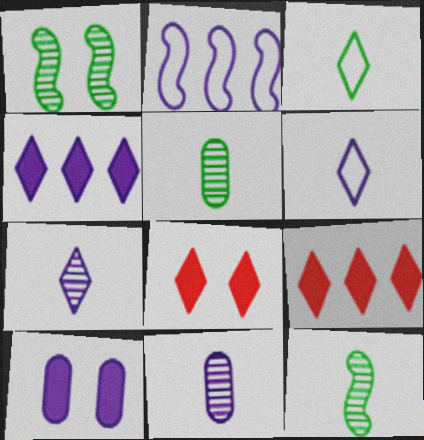[[2, 5, 8], 
[2, 7, 10]]